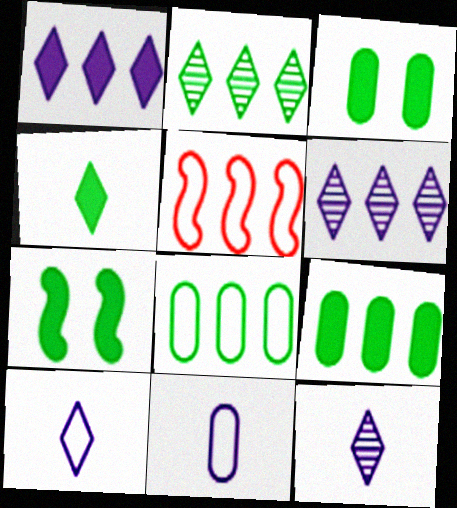[[3, 5, 12], 
[4, 7, 9], 
[5, 6, 9]]